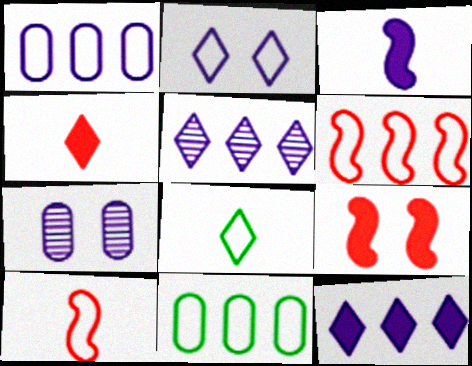[[2, 10, 11]]